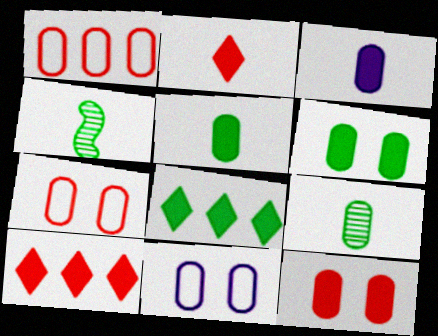[[4, 10, 11]]